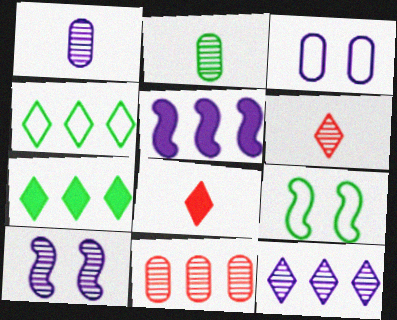[[1, 10, 12], 
[2, 7, 9], 
[4, 5, 11]]